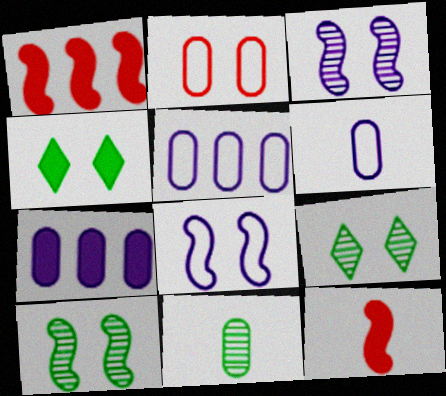[[1, 6, 9], 
[2, 3, 4], 
[2, 7, 11], 
[4, 7, 12], 
[5, 9, 12]]